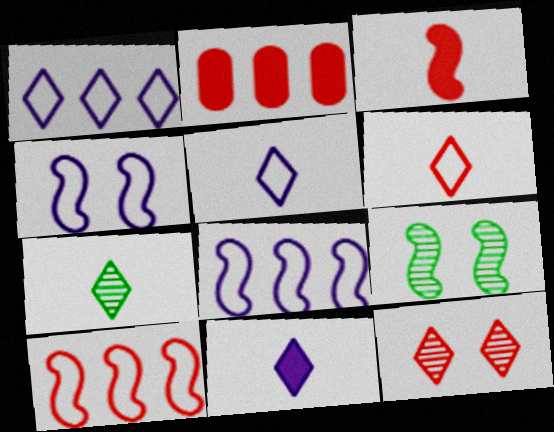[[2, 4, 7], 
[2, 5, 9], 
[3, 8, 9], 
[6, 7, 11]]